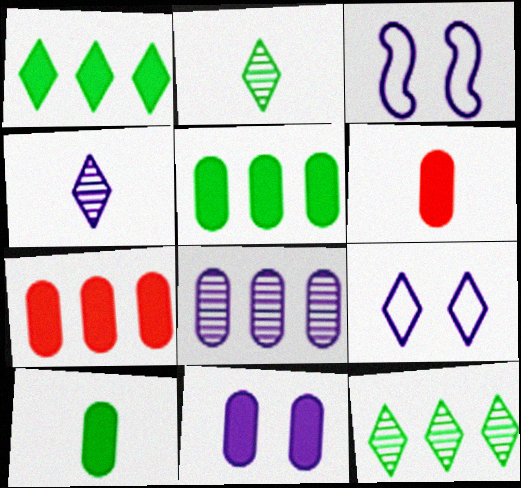[[2, 3, 7], 
[3, 6, 12], 
[5, 6, 11], 
[7, 10, 11]]